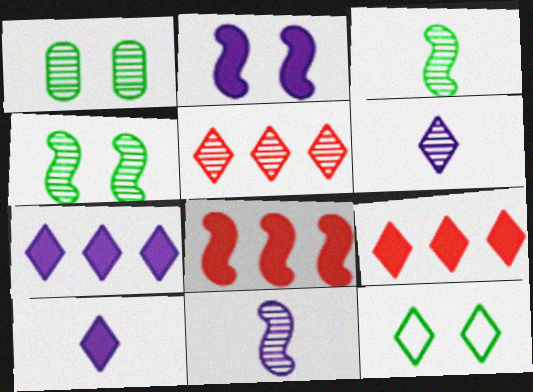[[1, 5, 11], 
[5, 10, 12], 
[6, 9, 12]]